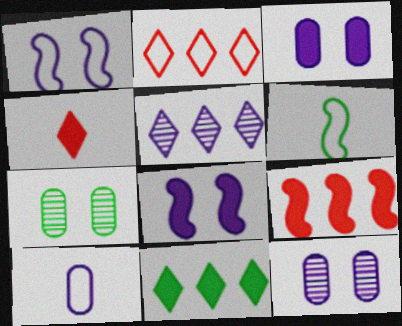[[2, 5, 11], 
[5, 8, 10], 
[6, 7, 11]]